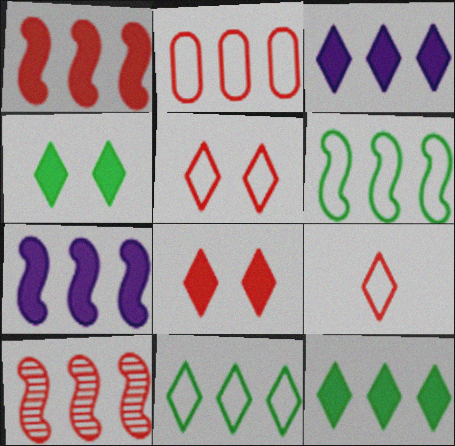[[6, 7, 10]]